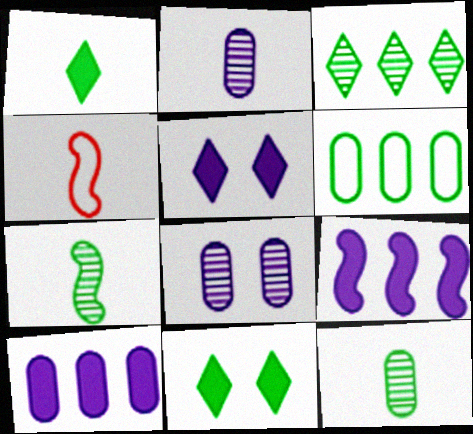[[1, 2, 4], 
[6, 7, 11]]